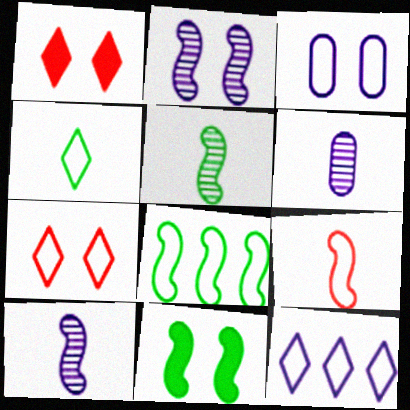[[1, 6, 8], 
[4, 7, 12], 
[5, 8, 11]]